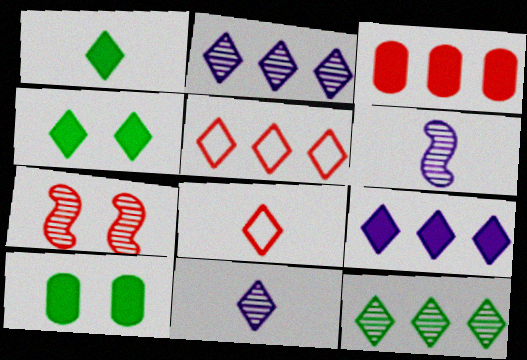[[1, 8, 11], 
[2, 4, 8], 
[3, 7, 8], 
[4, 5, 11], 
[5, 6, 10], 
[5, 9, 12]]